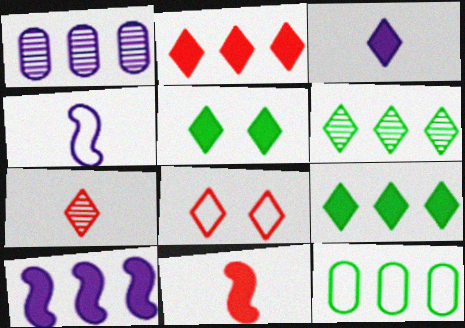[[2, 3, 5], 
[2, 7, 8], 
[3, 6, 8], 
[4, 8, 12]]